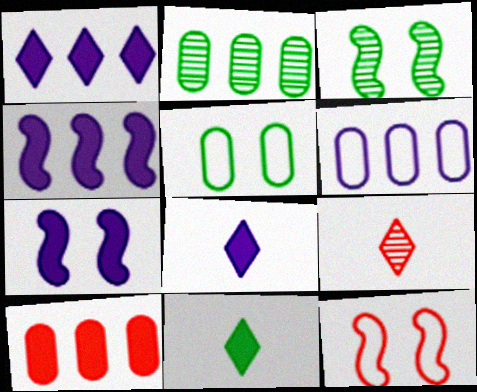[[2, 6, 10], 
[2, 8, 12], 
[3, 7, 12], 
[4, 5, 9], 
[7, 10, 11], 
[9, 10, 12]]